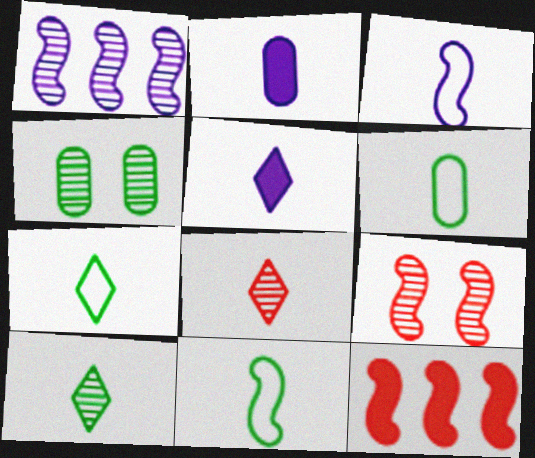[[1, 4, 8], 
[2, 8, 11], 
[5, 7, 8], 
[6, 7, 11]]